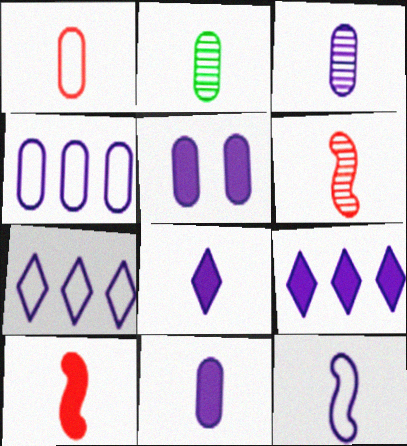[[1, 2, 11], 
[3, 4, 5], 
[3, 8, 12]]